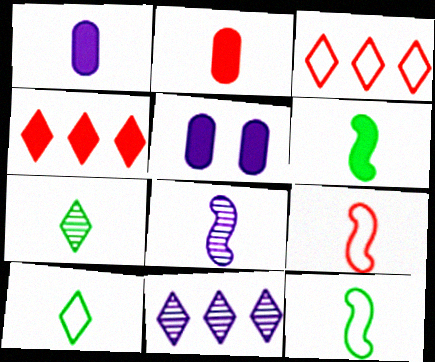[[1, 7, 9], 
[2, 8, 10], 
[4, 5, 6], 
[6, 8, 9]]